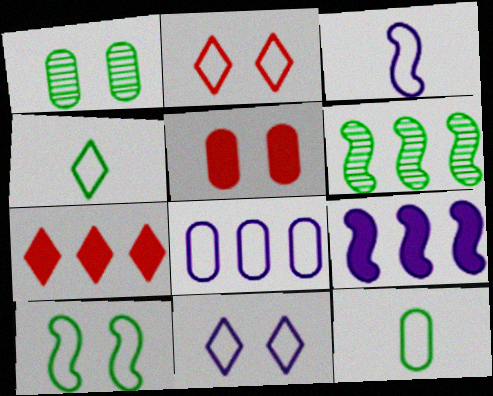[[1, 3, 7], 
[3, 8, 11], 
[6, 7, 8]]